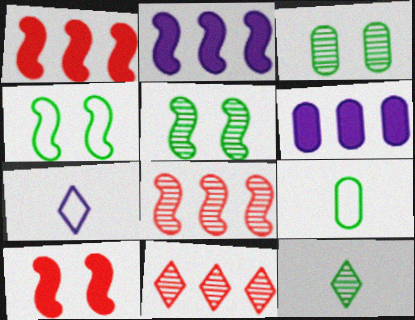[[1, 3, 7]]